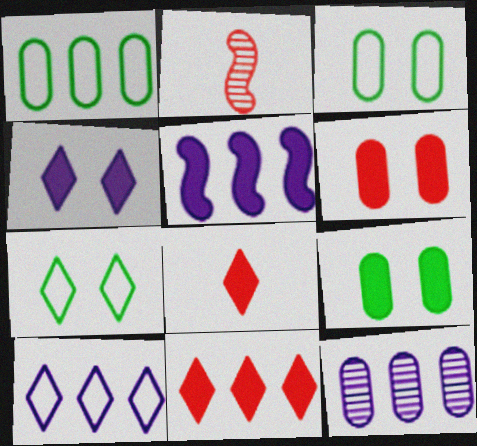[[1, 2, 4], 
[2, 9, 10], 
[5, 8, 9], 
[5, 10, 12]]